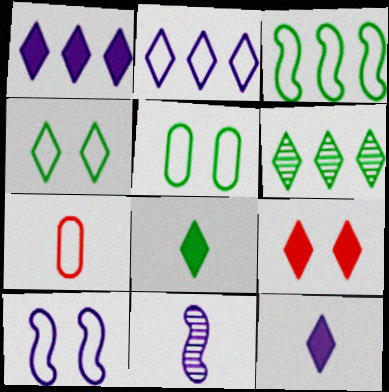[[1, 8, 9], 
[4, 6, 8], 
[7, 8, 11]]